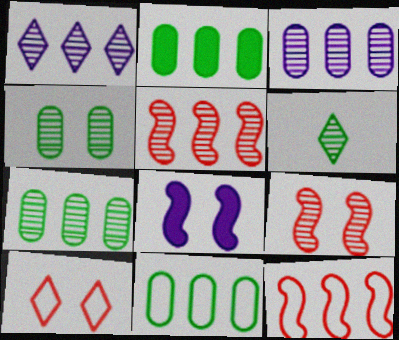[[1, 2, 12], 
[1, 5, 7], 
[2, 7, 11], 
[3, 6, 9], 
[4, 8, 10]]